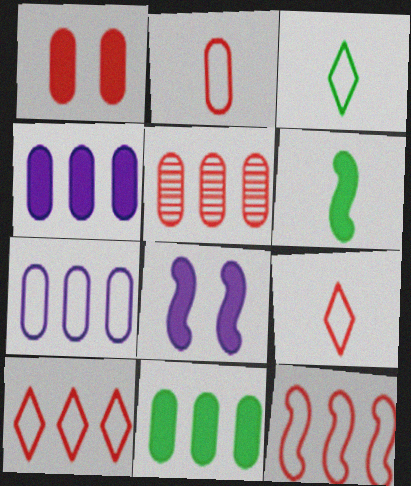[[1, 2, 5], 
[3, 5, 8], 
[5, 7, 11]]